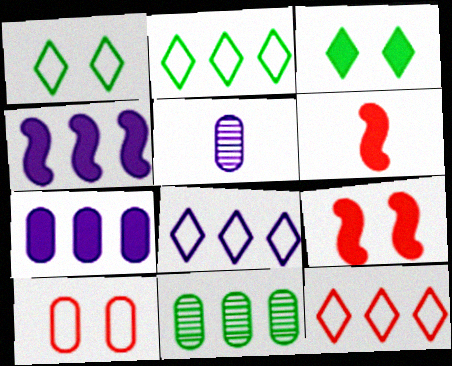[[2, 5, 9], 
[2, 8, 12], 
[3, 6, 7], 
[4, 11, 12]]